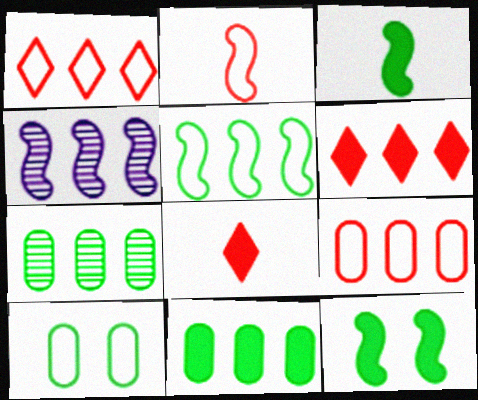[[1, 4, 11], 
[2, 4, 12], 
[4, 8, 10]]